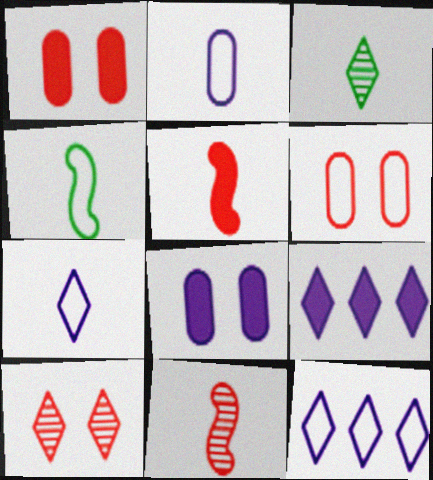[[2, 3, 5], 
[4, 6, 12]]